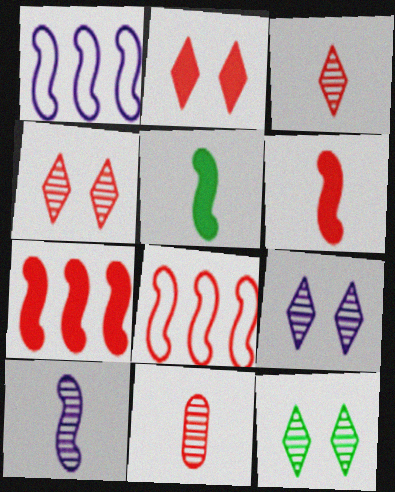[[2, 8, 11], 
[4, 9, 12]]